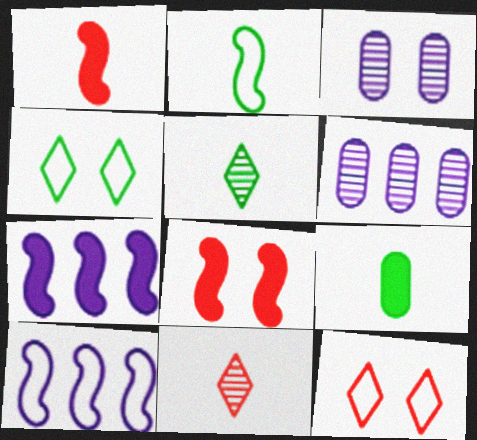[[1, 4, 6], 
[2, 5, 9], 
[3, 4, 8]]